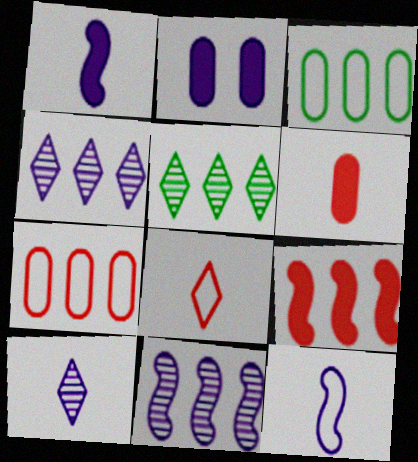[[2, 4, 12], 
[3, 4, 9]]